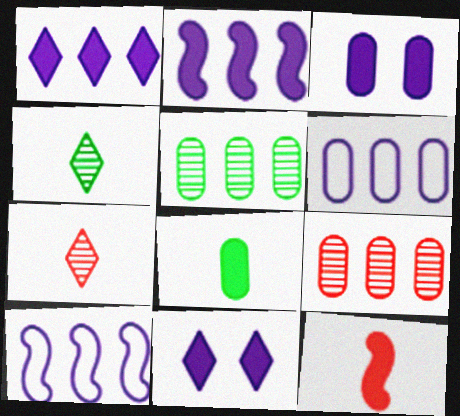[]